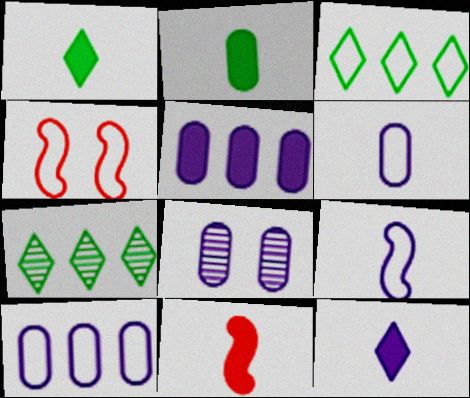[[2, 11, 12], 
[3, 4, 6], 
[3, 8, 11], 
[5, 6, 8]]